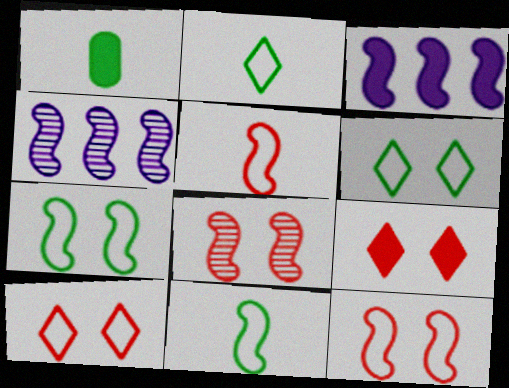[[1, 3, 9], 
[1, 4, 10], 
[3, 8, 11]]